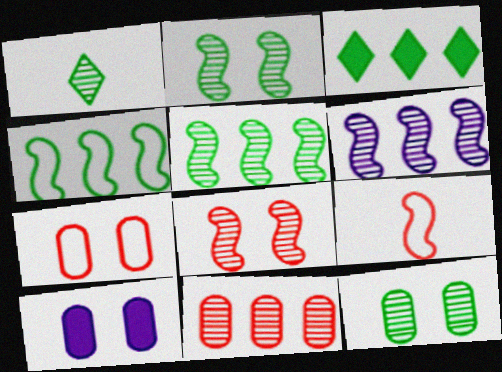[[1, 5, 12], 
[7, 10, 12]]